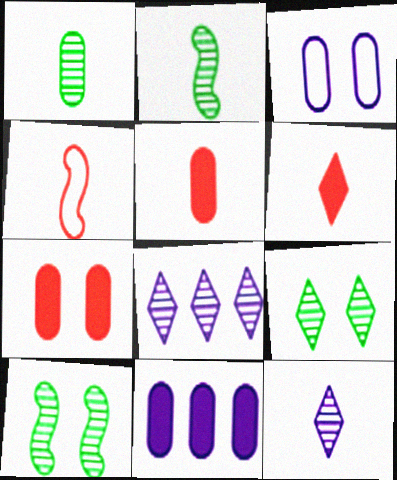[[4, 9, 11]]